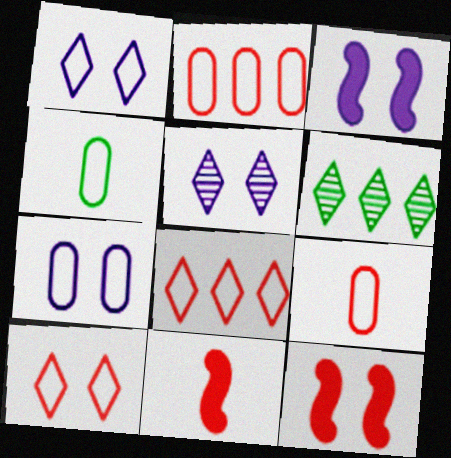[[2, 4, 7], 
[3, 5, 7], 
[3, 6, 9], 
[6, 7, 11]]